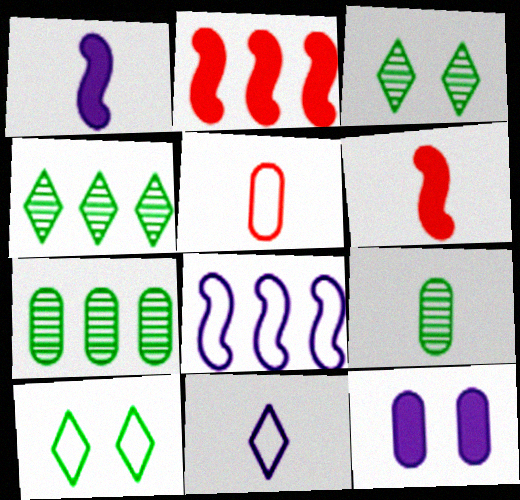[[5, 7, 12], 
[5, 8, 10], 
[6, 9, 11]]